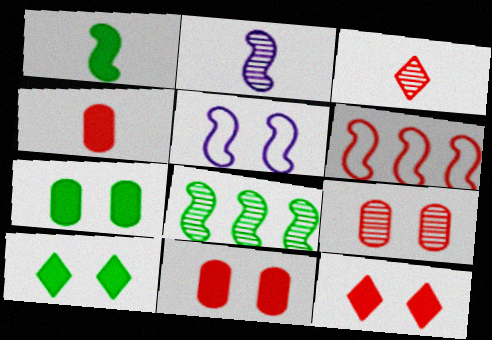[[3, 6, 11], 
[5, 9, 10]]